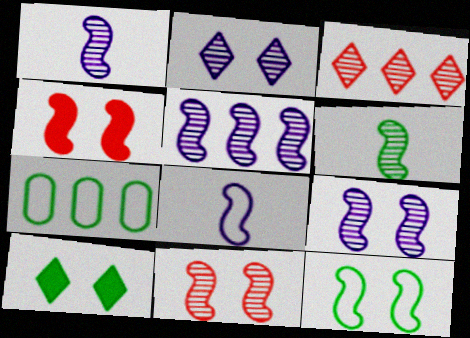[[1, 5, 9], 
[4, 9, 12], 
[5, 6, 11], 
[6, 7, 10]]